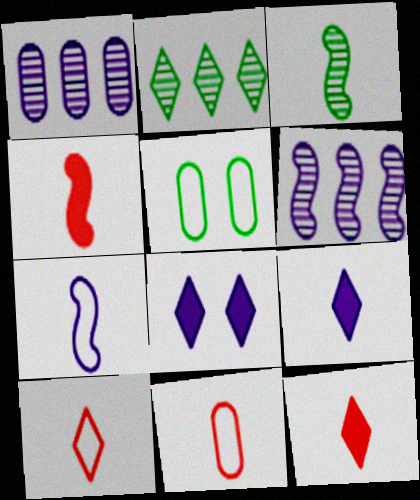[[1, 7, 8], 
[2, 8, 10], 
[3, 4, 7], 
[3, 9, 11], 
[5, 6, 12]]